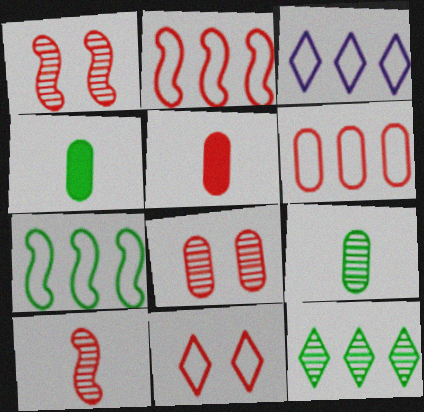[[1, 3, 4], 
[3, 6, 7], 
[5, 6, 8]]